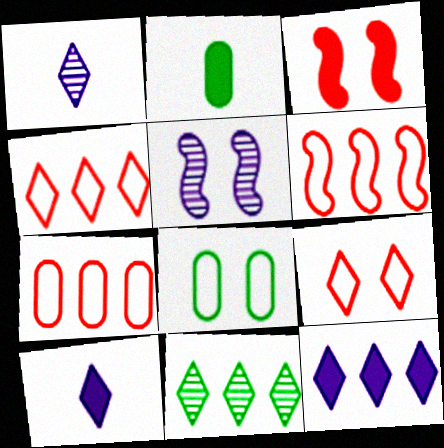[[2, 3, 12], 
[2, 4, 5], 
[4, 6, 7], 
[4, 11, 12], 
[9, 10, 11]]